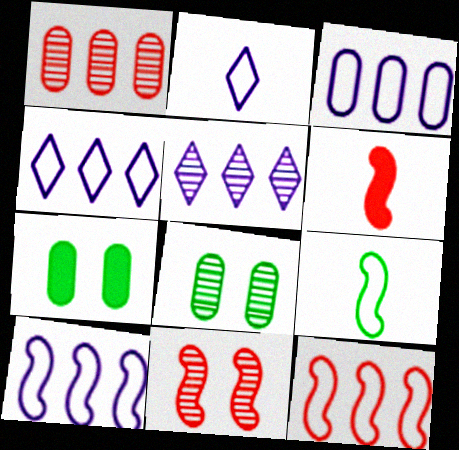[[3, 4, 10], 
[4, 6, 8], 
[6, 11, 12]]